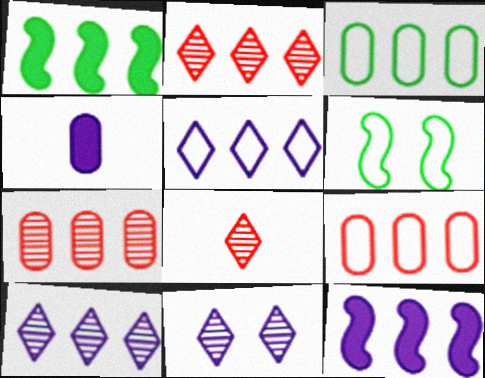[[1, 5, 7], 
[1, 9, 10], 
[2, 3, 12], 
[2, 4, 6]]